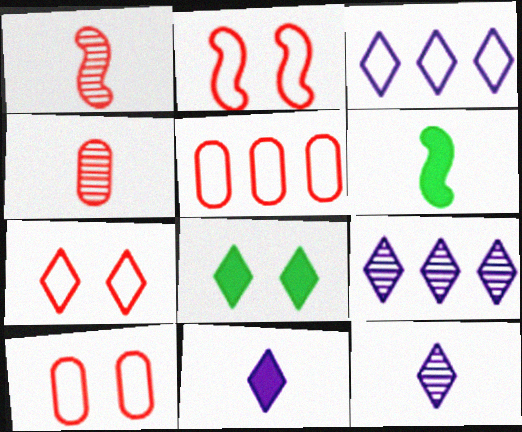[[2, 7, 10], 
[6, 9, 10]]